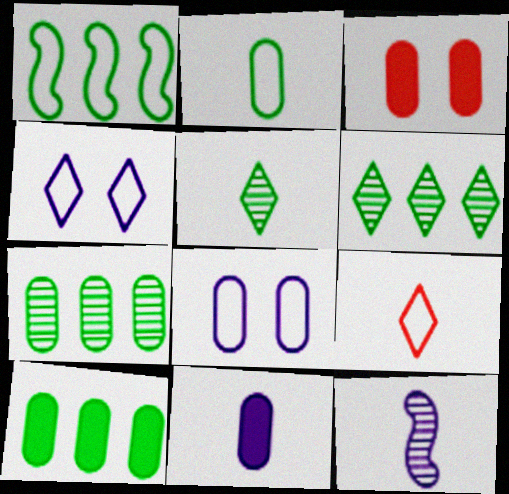[[1, 6, 10], 
[1, 8, 9], 
[3, 10, 11]]